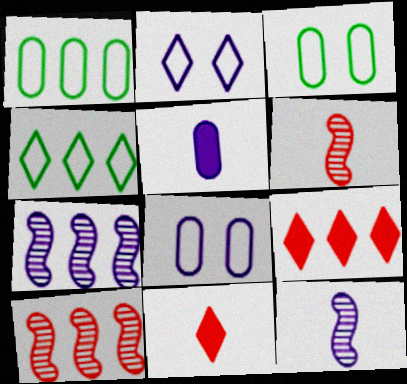[[1, 7, 9], 
[2, 5, 7], 
[3, 7, 11], 
[3, 9, 12]]